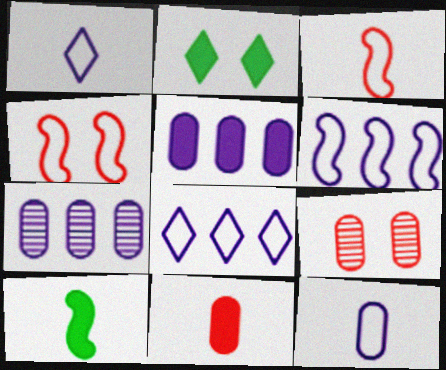[[2, 3, 7], 
[8, 9, 10]]